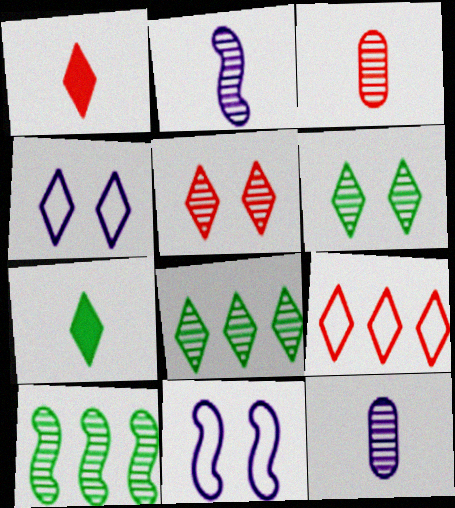[[1, 4, 8], 
[1, 5, 9], 
[5, 10, 12]]